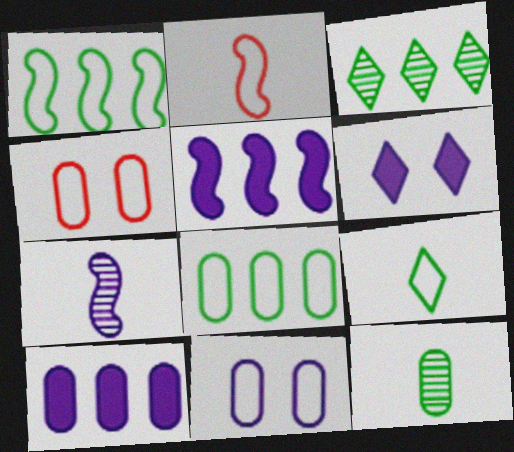[[4, 10, 12]]